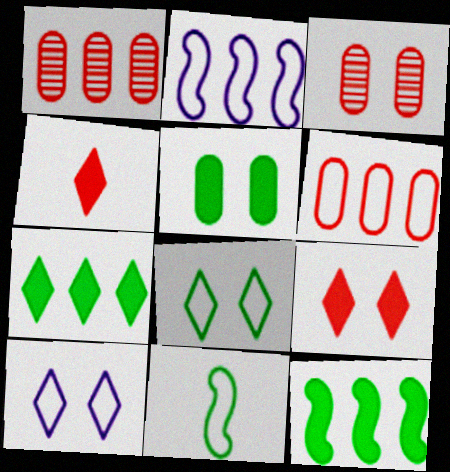[[1, 2, 7], 
[6, 10, 11]]